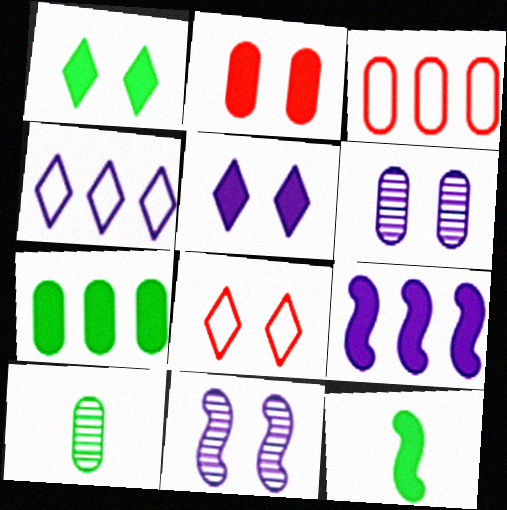[[1, 7, 12], 
[8, 9, 10]]